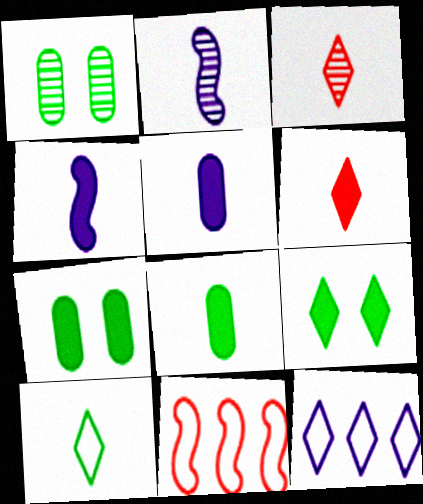[[3, 9, 12], 
[4, 6, 8]]